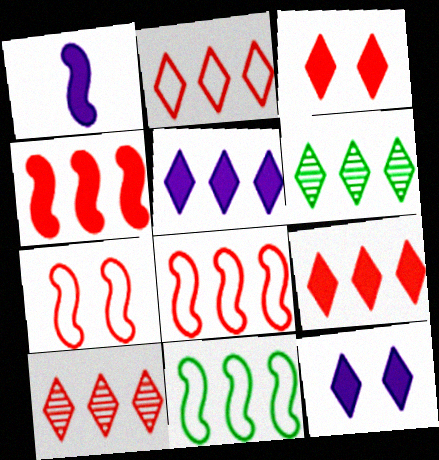[[2, 5, 6], 
[2, 9, 10]]